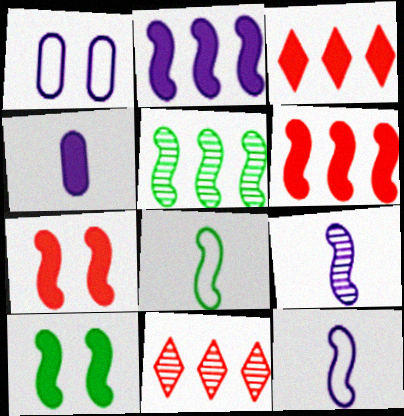[[3, 4, 10], 
[5, 7, 12], 
[5, 8, 10]]